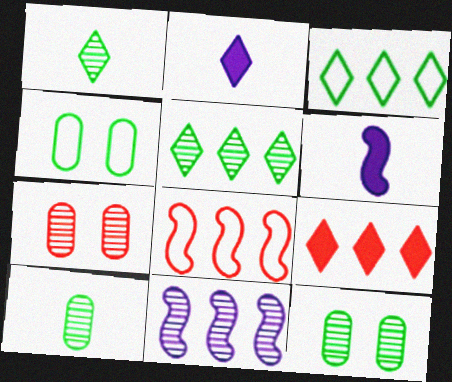[[1, 7, 11], 
[2, 8, 12], 
[3, 6, 7]]